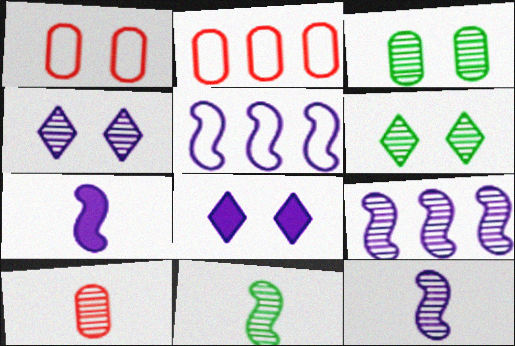[[2, 6, 7], 
[2, 8, 11], 
[6, 9, 10]]